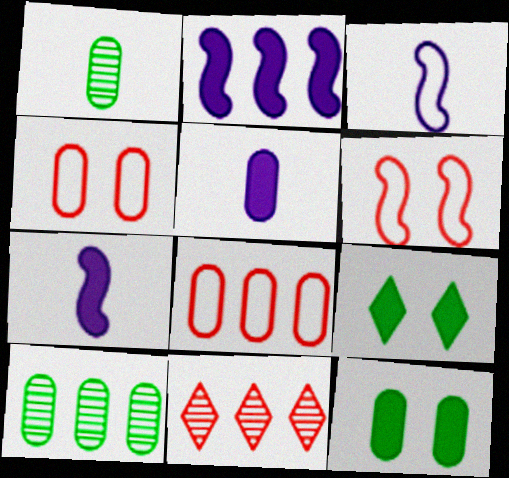[[3, 11, 12], 
[4, 5, 10]]